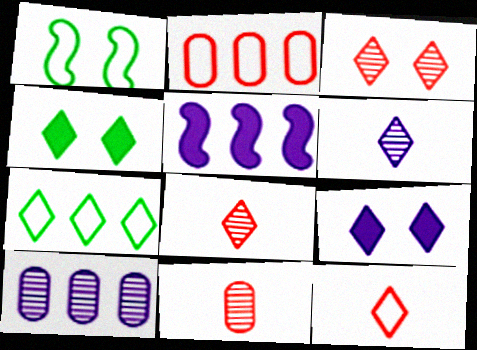[[7, 8, 9]]